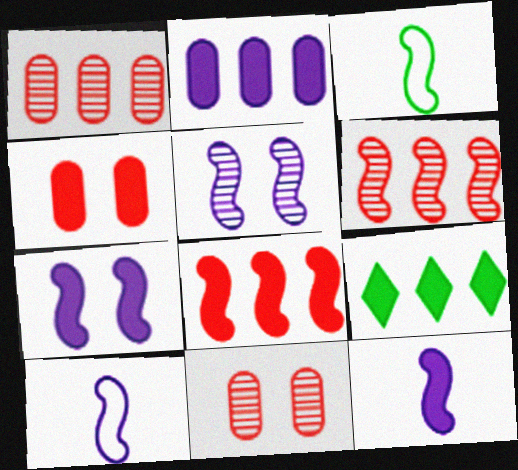[[2, 8, 9], 
[3, 5, 8], 
[3, 6, 7], 
[4, 9, 12], 
[9, 10, 11]]